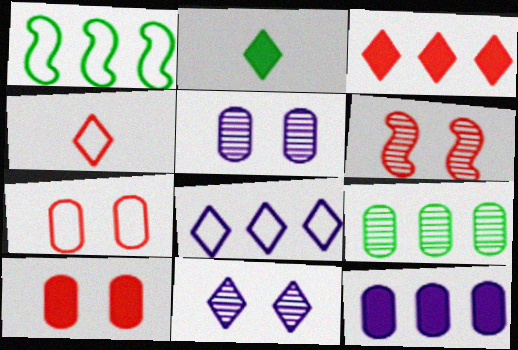[]